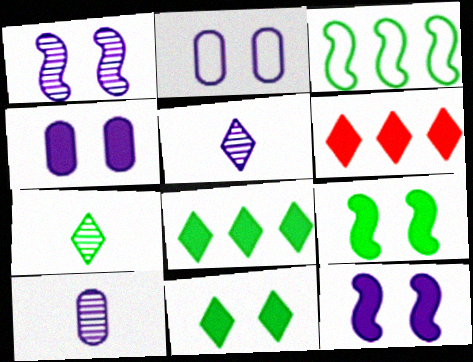[]